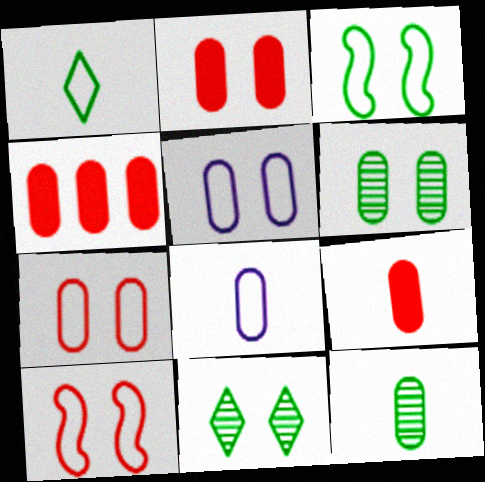[[2, 4, 9], 
[2, 5, 6], 
[4, 5, 12], 
[4, 6, 8], 
[8, 9, 12]]